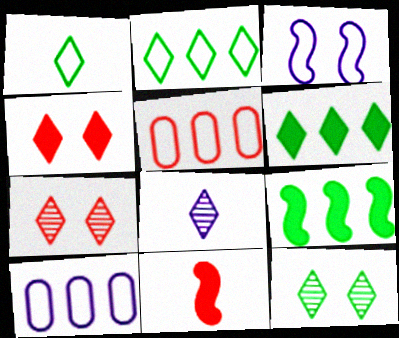[[1, 3, 5], 
[1, 6, 12], 
[2, 4, 8], 
[5, 7, 11], 
[10, 11, 12]]